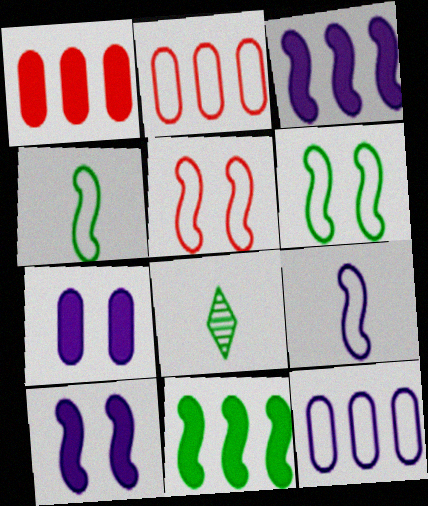[[2, 8, 10]]